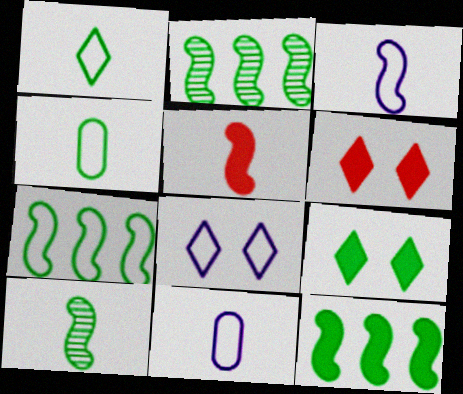[[2, 4, 9], 
[2, 6, 11], 
[2, 7, 12], 
[3, 5, 10]]